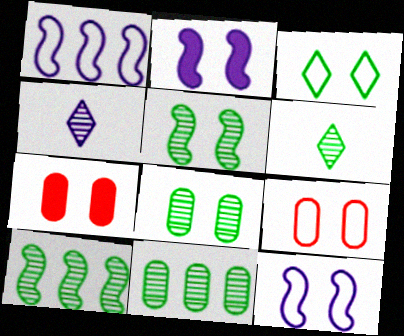[[1, 6, 7], 
[3, 9, 12], 
[5, 6, 11], 
[6, 8, 10]]